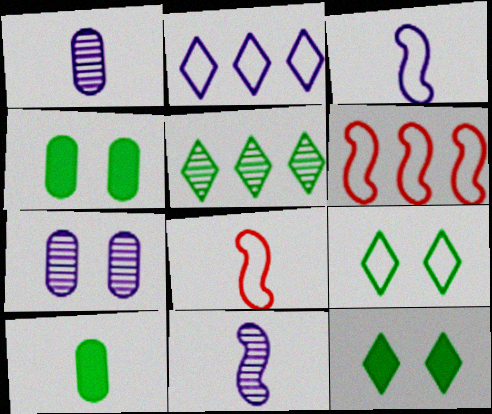[[1, 6, 12]]